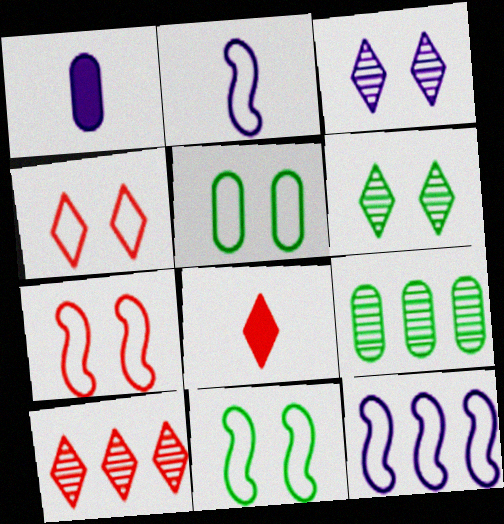[[1, 3, 12], 
[1, 10, 11], 
[4, 8, 10]]